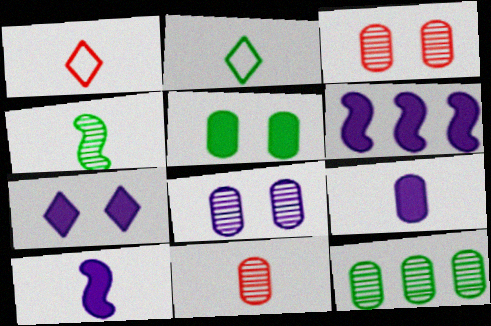[[1, 4, 9], 
[2, 3, 6], 
[2, 10, 11], 
[6, 7, 9], 
[8, 11, 12]]